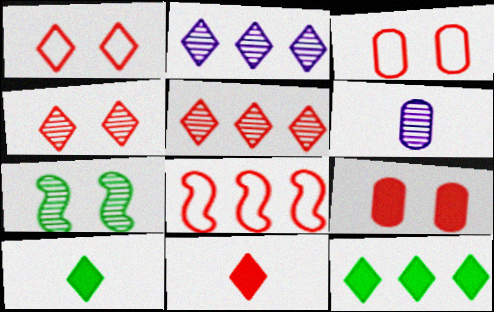[[1, 2, 10], 
[1, 5, 11], 
[5, 6, 7]]